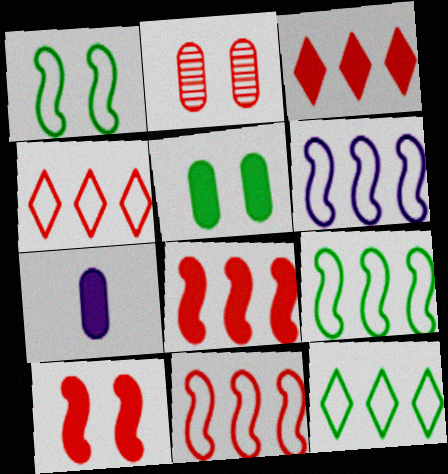[[6, 9, 11]]